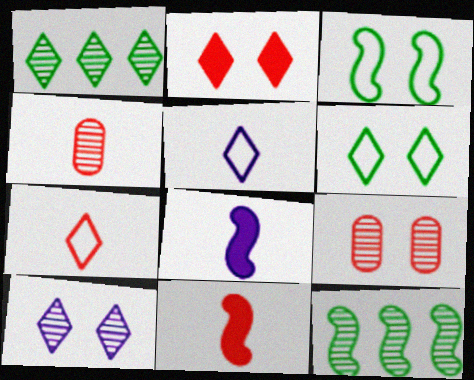[[1, 2, 5], 
[2, 6, 10], 
[4, 7, 11], 
[4, 10, 12]]